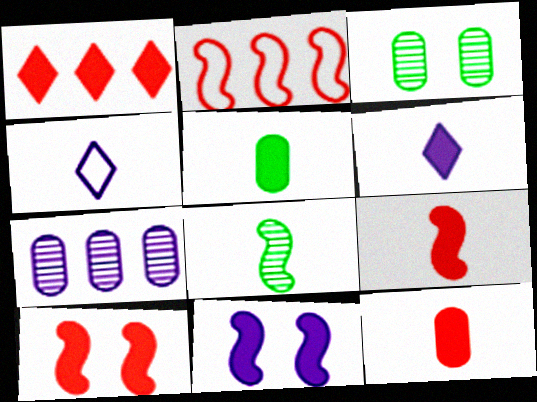[[1, 5, 11], 
[1, 10, 12], 
[2, 3, 6], 
[2, 8, 11], 
[4, 7, 11], 
[4, 8, 12], 
[5, 6, 9]]